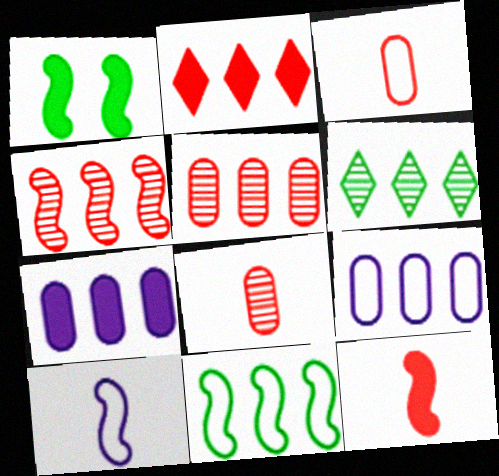[[1, 4, 10]]